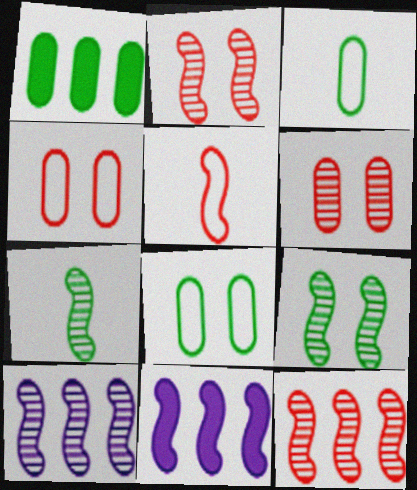[[2, 7, 10], 
[5, 9, 11]]